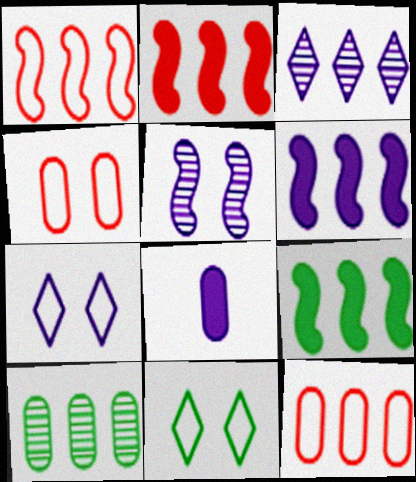[[2, 6, 9], 
[3, 9, 12], 
[4, 8, 10]]